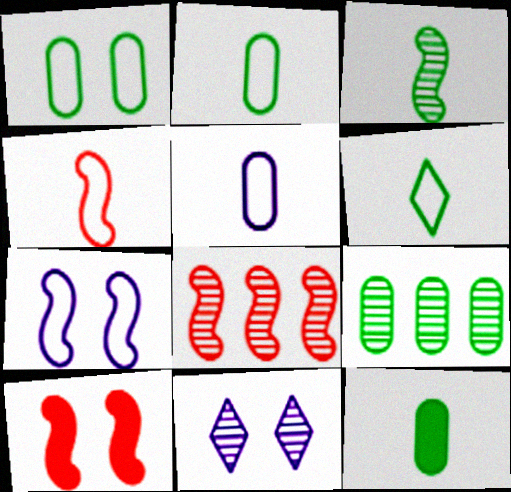[[1, 9, 12], 
[1, 10, 11], 
[3, 6, 12], 
[4, 5, 6], 
[4, 8, 10]]